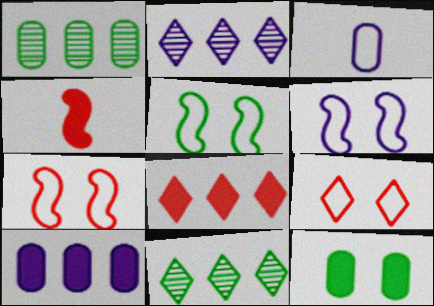[[5, 6, 7]]